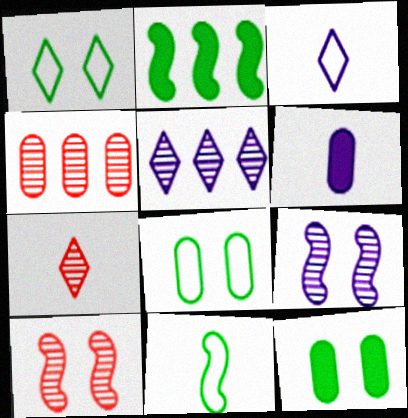[[4, 6, 8], 
[4, 7, 10], 
[6, 7, 11]]